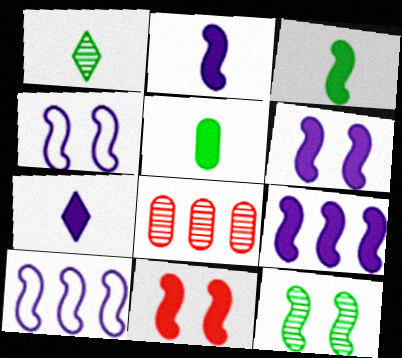[[2, 6, 9], 
[3, 9, 11], 
[4, 11, 12]]